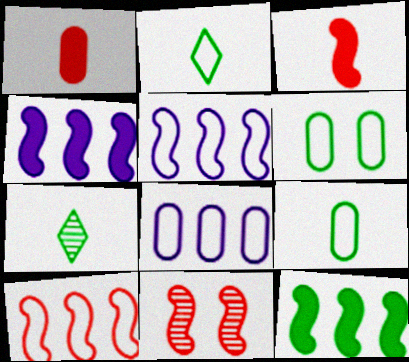[[3, 10, 11], 
[6, 7, 12]]